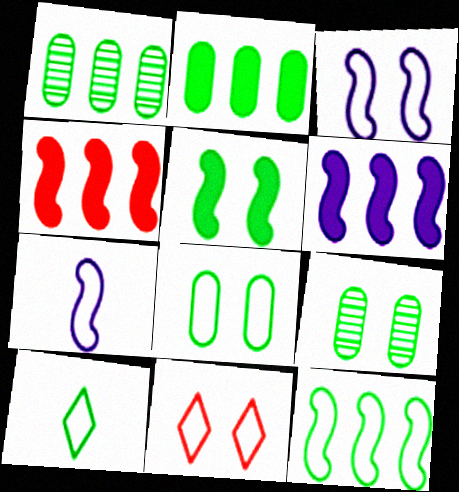[[1, 5, 10], 
[3, 8, 11], 
[8, 10, 12]]